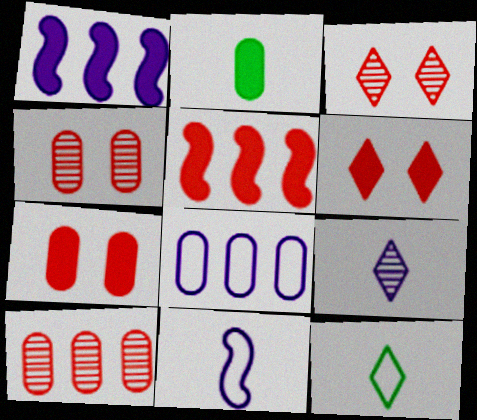[[1, 2, 6], 
[1, 4, 12], 
[2, 4, 8]]